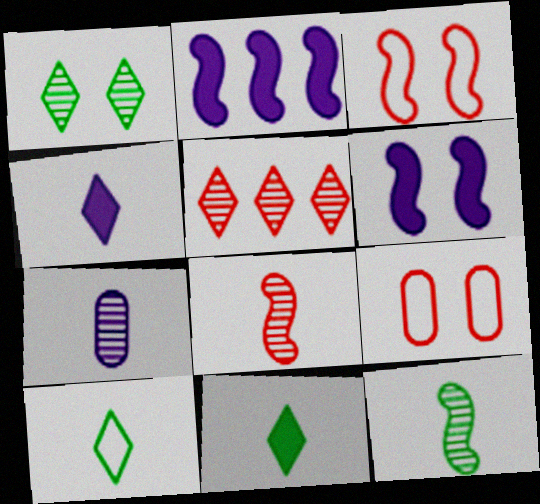[[1, 6, 9], 
[2, 3, 12]]